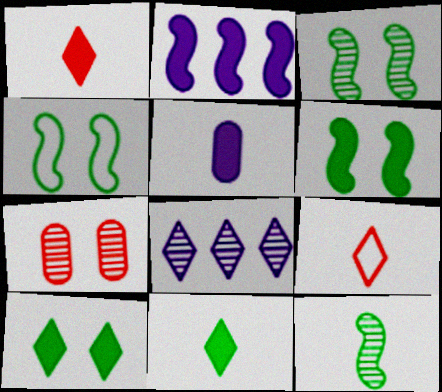[[3, 4, 6], 
[5, 9, 12], 
[7, 8, 12], 
[8, 9, 10]]